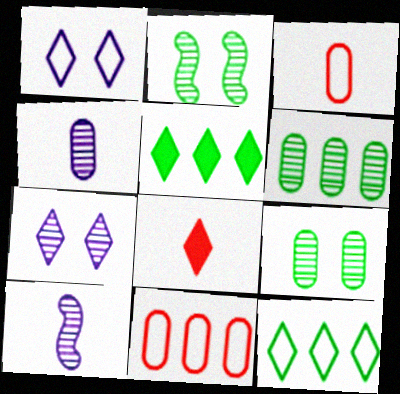[[7, 8, 12]]